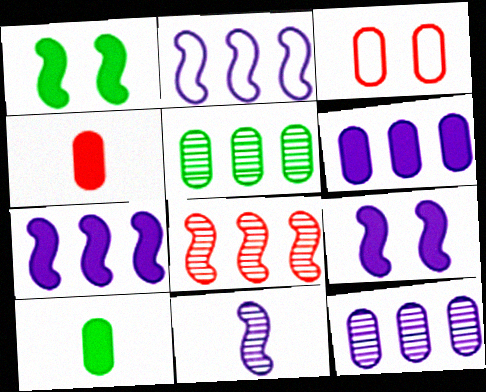[[2, 9, 11], 
[3, 10, 12]]